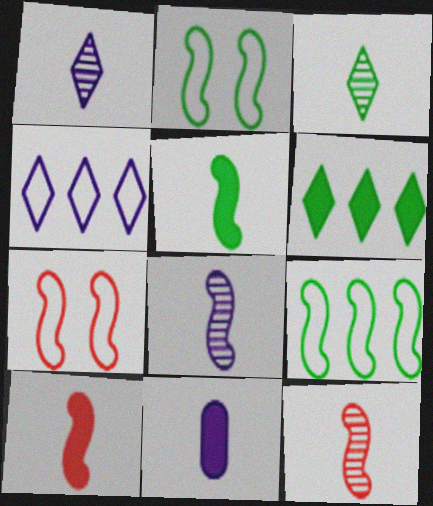[]